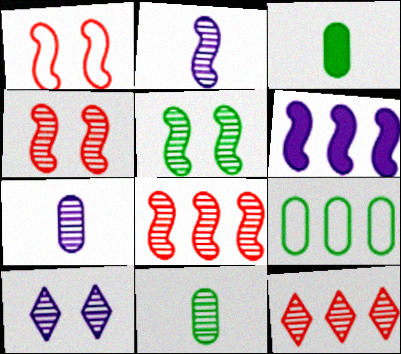[[2, 5, 8], 
[5, 7, 12], 
[6, 9, 12], 
[8, 10, 11]]